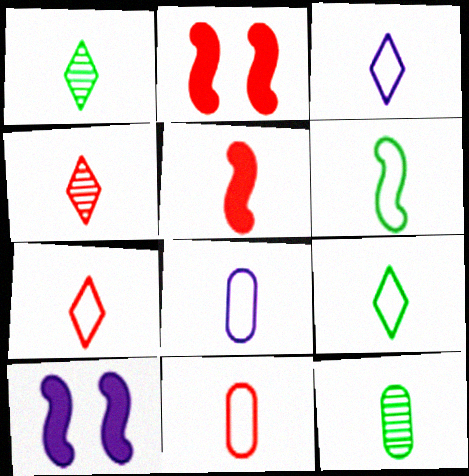[[1, 5, 8], 
[3, 5, 12], 
[3, 6, 11], 
[3, 7, 9], 
[4, 5, 11], 
[6, 7, 8]]